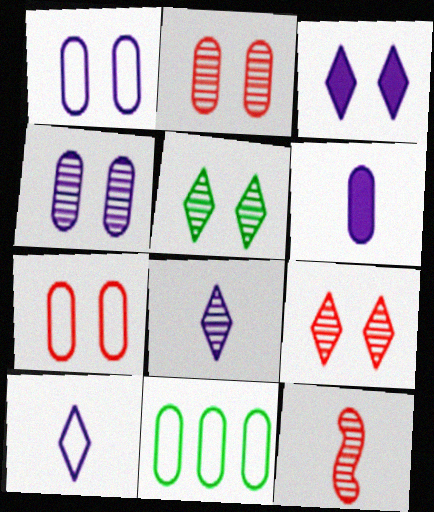[[2, 6, 11], 
[3, 11, 12]]